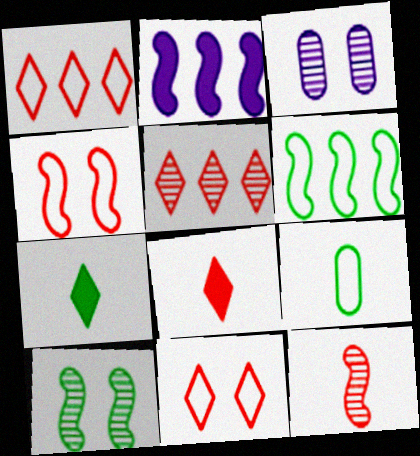[[3, 6, 8], 
[5, 8, 11]]